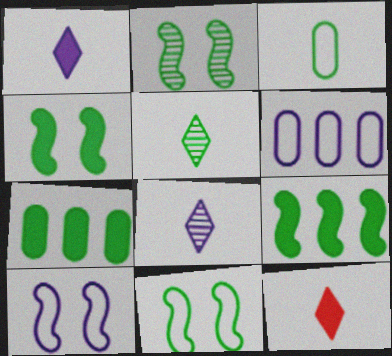[[2, 4, 11], 
[2, 6, 12], 
[5, 7, 11]]